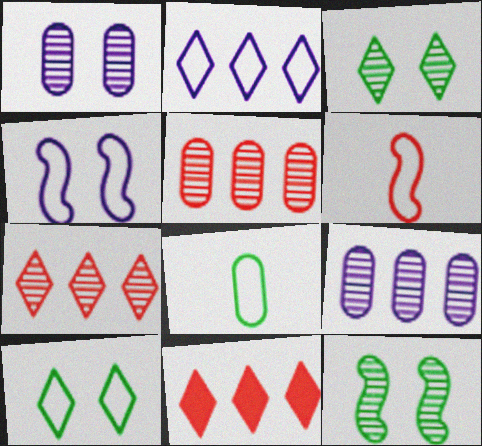[]